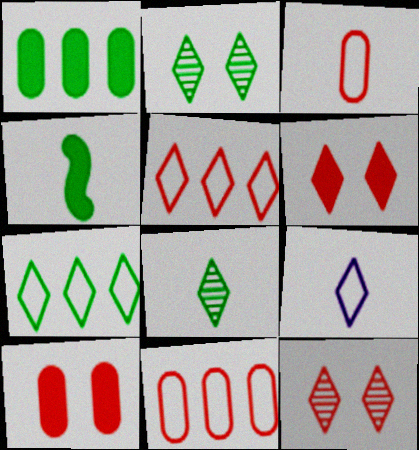[]